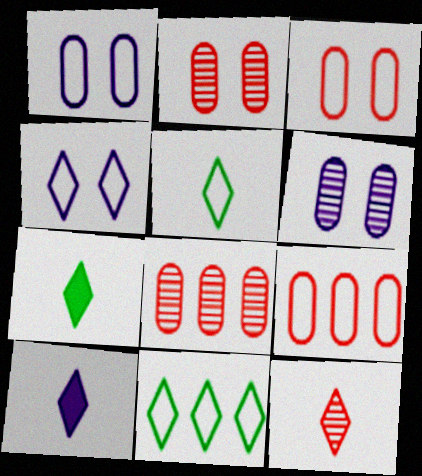[[5, 10, 12]]